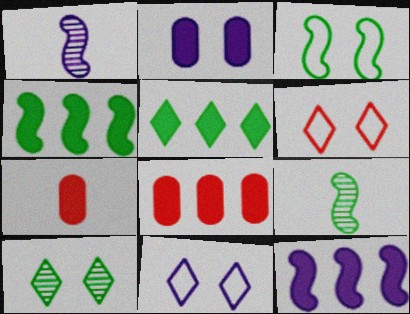[[3, 4, 9], 
[5, 8, 12], 
[8, 9, 11]]